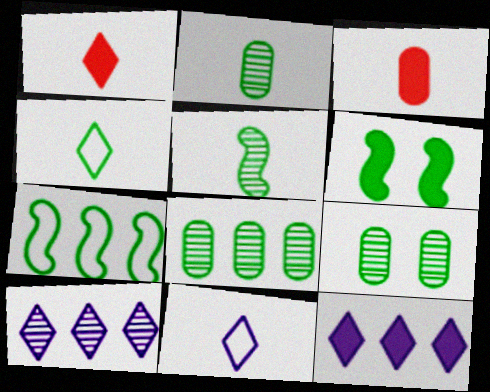[[2, 8, 9], 
[3, 5, 11], 
[3, 6, 12], 
[4, 6, 8], 
[5, 6, 7]]